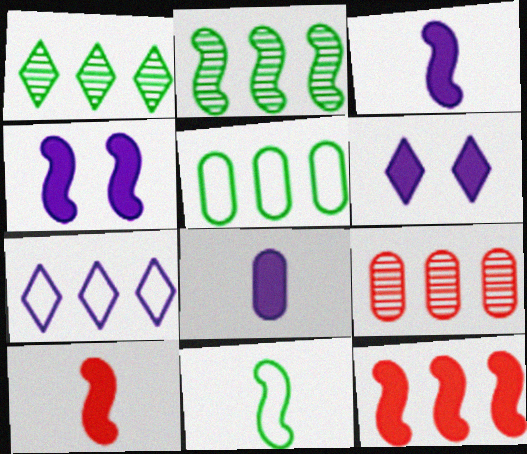[[6, 9, 11]]